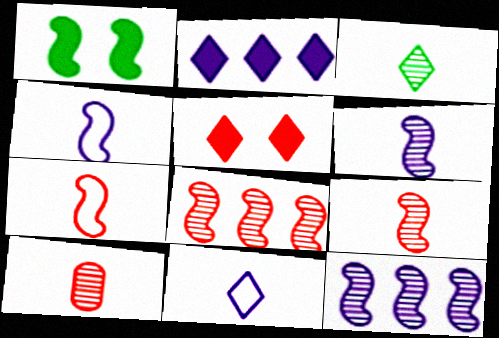[[1, 4, 8], 
[1, 7, 12], 
[3, 6, 10]]